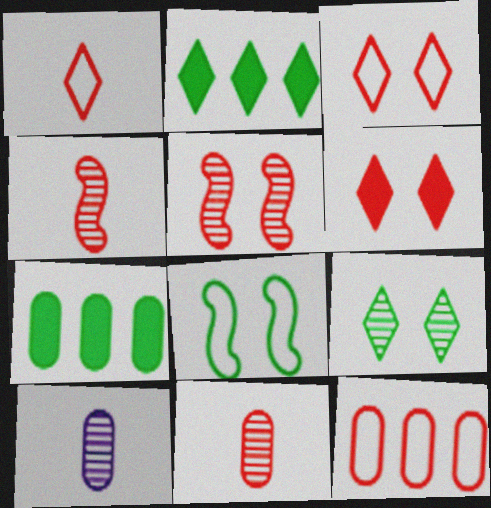[[4, 6, 12]]